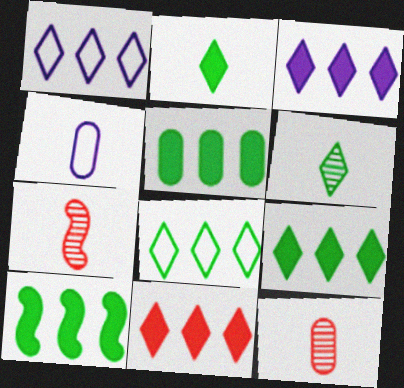[[2, 4, 7], 
[3, 9, 11], 
[5, 9, 10]]